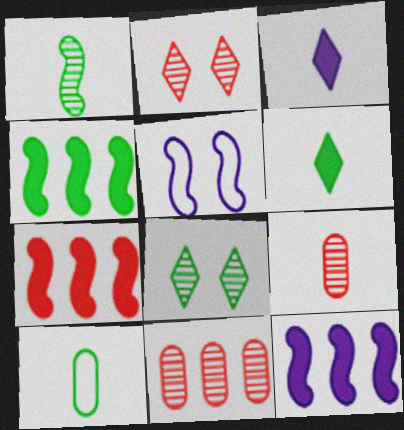[[1, 5, 7], 
[1, 6, 10], 
[2, 10, 12], 
[4, 7, 12], 
[4, 8, 10], 
[5, 6, 11]]